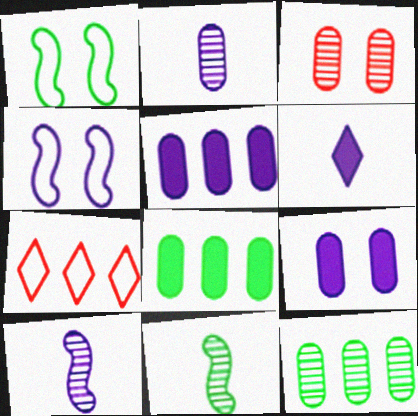[[2, 3, 12], 
[7, 9, 11]]